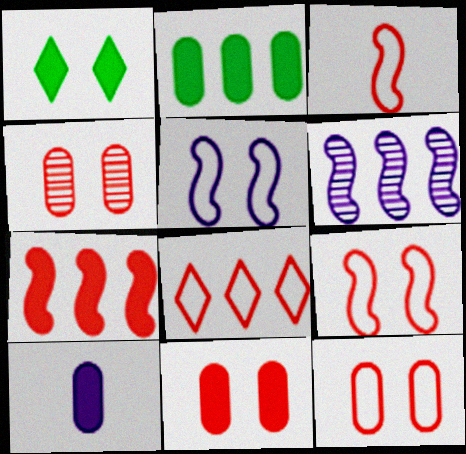[[1, 4, 5], 
[1, 7, 10], 
[2, 6, 8], 
[2, 10, 11], 
[3, 8, 12], 
[4, 11, 12]]